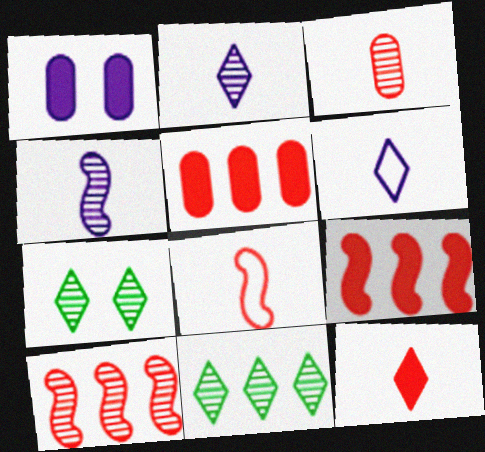[[1, 8, 11], 
[3, 8, 12]]